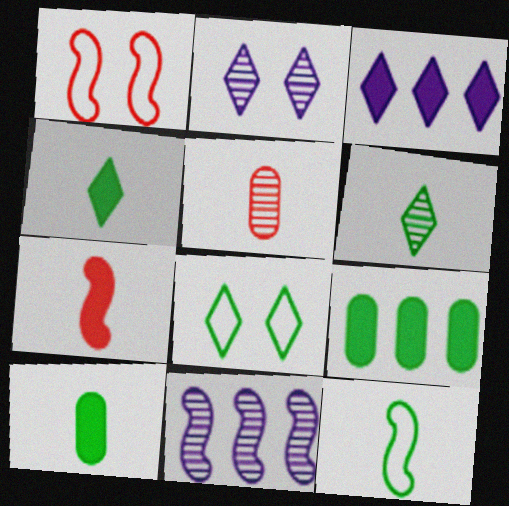[[6, 10, 12]]